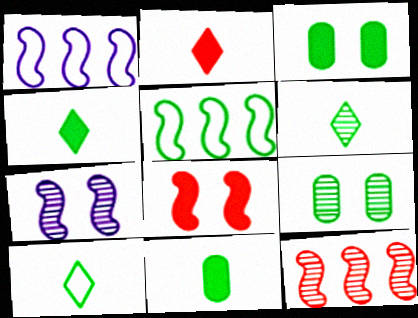[[1, 2, 9], 
[3, 5, 6], 
[4, 5, 9], 
[4, 6, 10]]